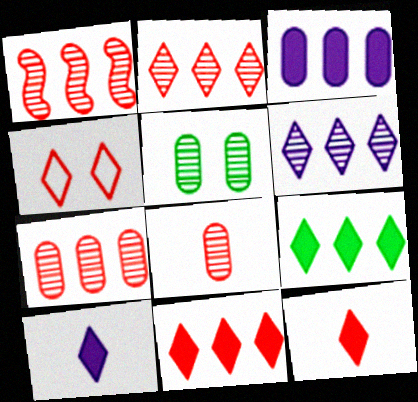[[1, 2, 7], 
[2, 4, 12]]